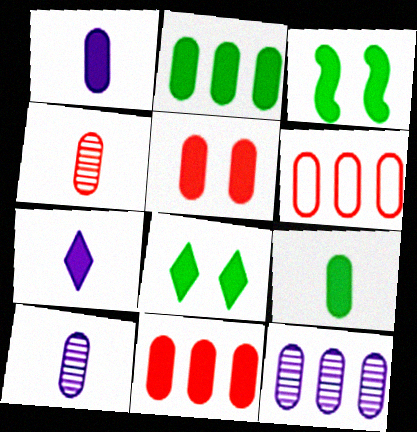[[1, 2, 5], 
[2, 6, 12], 
[3, 7, 11], 
[4, 5, 6]]